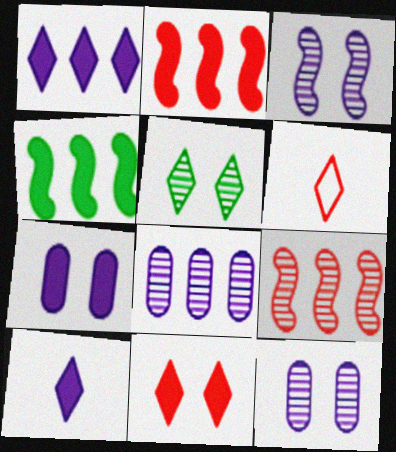[[1, 5, 6], 
[4, 6, 12]]